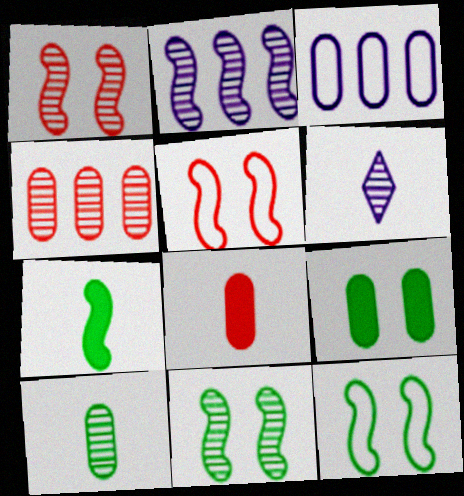[[2, 5, 7], 
[4, 6, 11]]